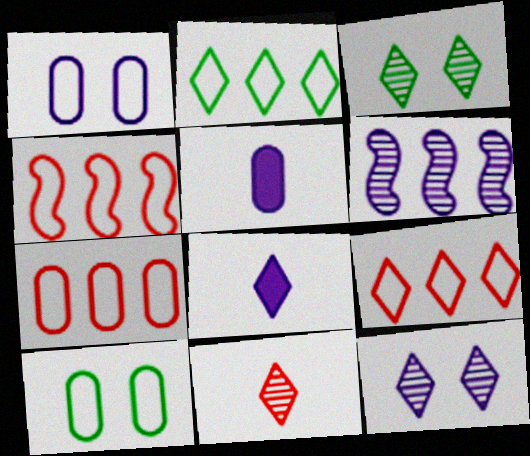[[1, 6, 8], 
[3, 4, 5], 
[3, 8, 9], 
[4, 7, 9]]